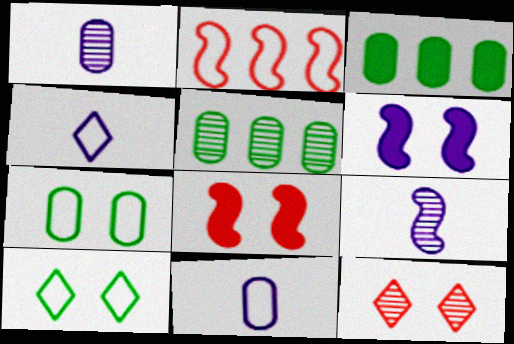[[2, 4, 7], 
[2, 10, 11], 
[4, 5, 8], 
[5, 9, 12], 
[6, 7, 12]]